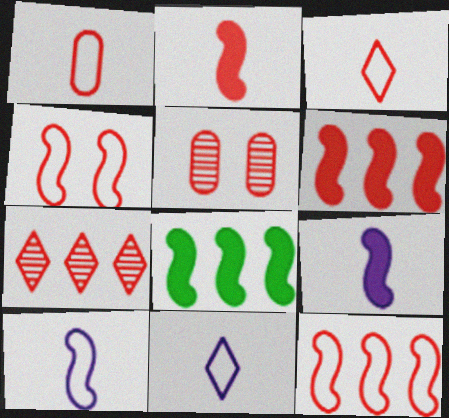[[3, 5, 6], 
[5, 8, 11]]